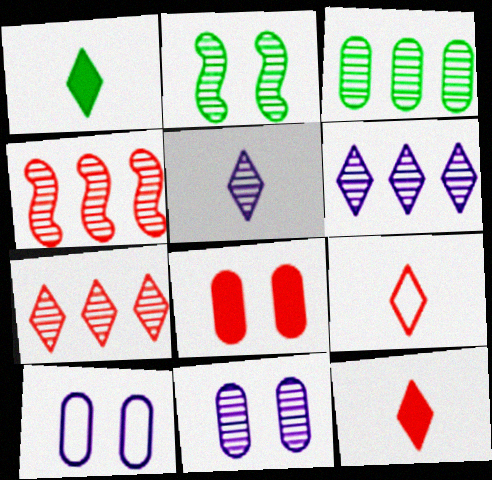[[1, 4, 10], 
[1, 5, 9], 
[3, 4, 6], 
[4, 8, 9]]